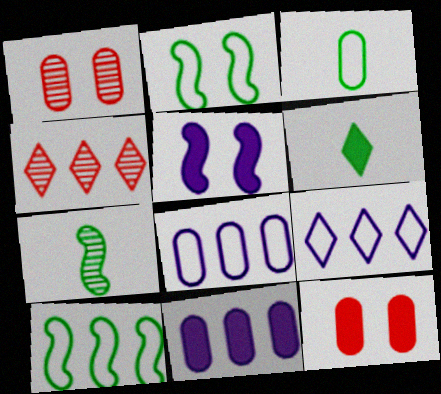[[1, 3, 11], 
[3, 4, 5], 
[3, 6, 7], 
[4, 10, 11], 
[7, 9, 12]]